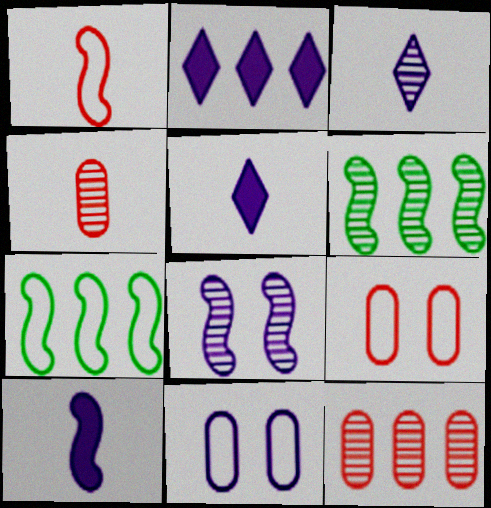[[2, 7, 12], 
[5, 6, 9]]